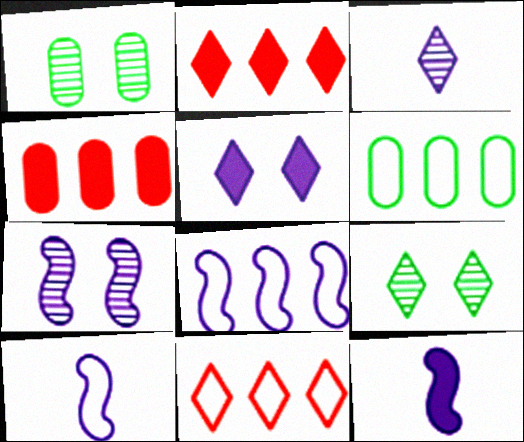[[1, 2, 10], 
[1, 11, 12], 
[4, 9, 10], 
[6, 8, 11], 
[7, 8, 12]]